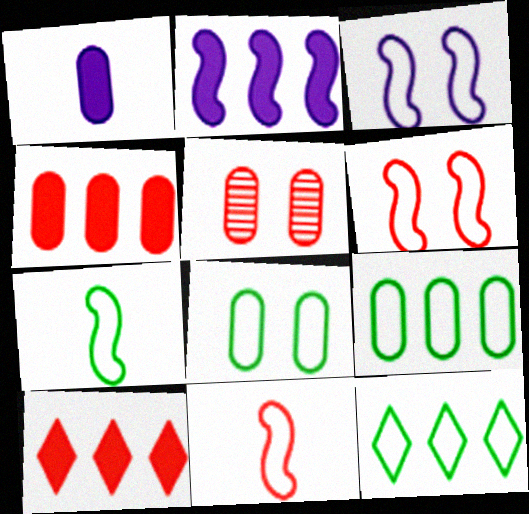[[1, 5, 9], 
[5, 10, 11], 
[7, 8, 12]]